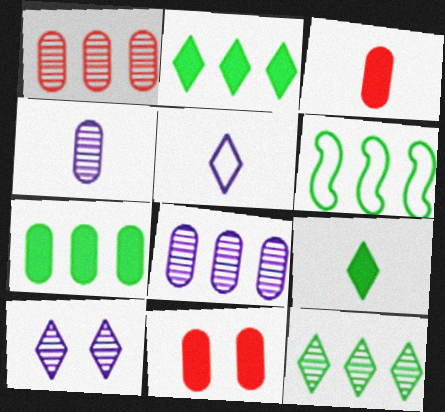[[3, 6, 10], 
[6, 7, 12]]